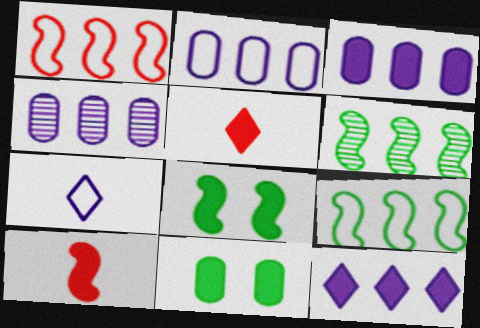[[2, 3, 4], 
[3, 5, 8], 
[10, 11, 12]]